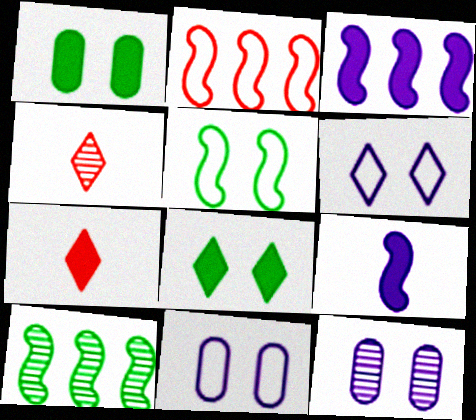[[1, 3, 7], 
[2, 3, 10], 
[4, 10, 12], 
[7, 10, 11]]